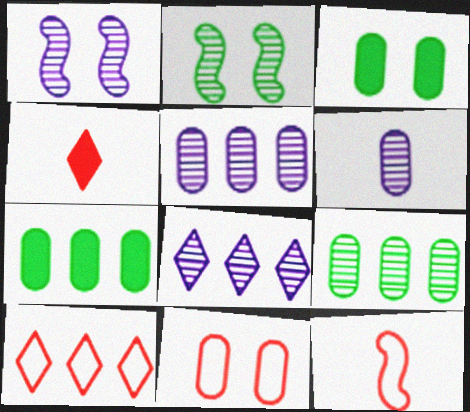[[1, 6, 8], 
[3, 8, 12], 
[6, 7, 11], 
[10, 11, 12]]